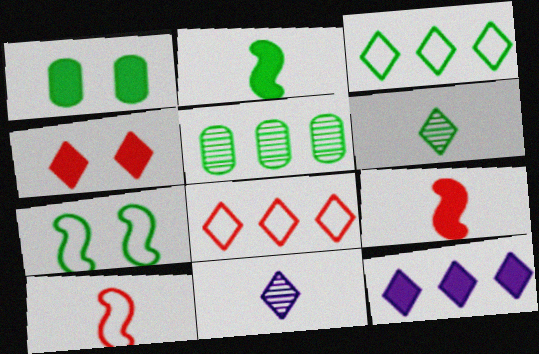[[1, 9, 12], 
[3, 4, 11]]